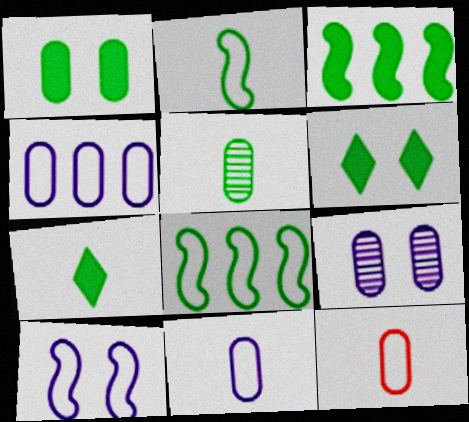[[1, 3, 7], 
[2, 5, 7], 
[5, 6, 8]]